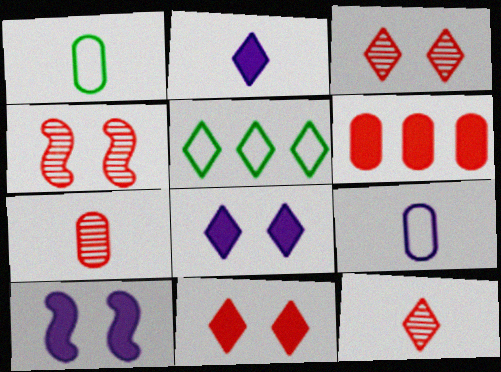[[2, 3, 5], 
[5, 7, 10], 
[5, 8, 12]]